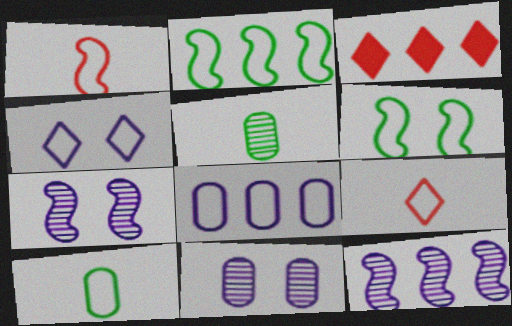[[3, 7, 10], 
[6, 8, 9]]